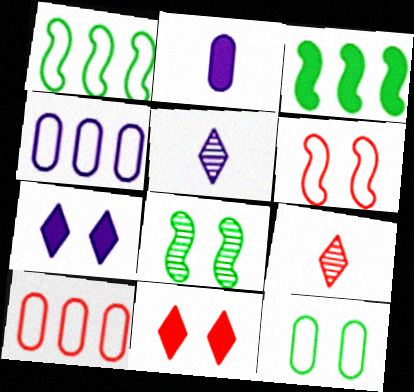[[2, 3, 11]]